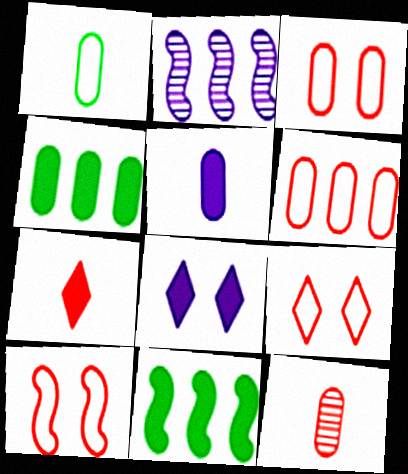[[1, 5, 12], 
[3, 9, 10]]